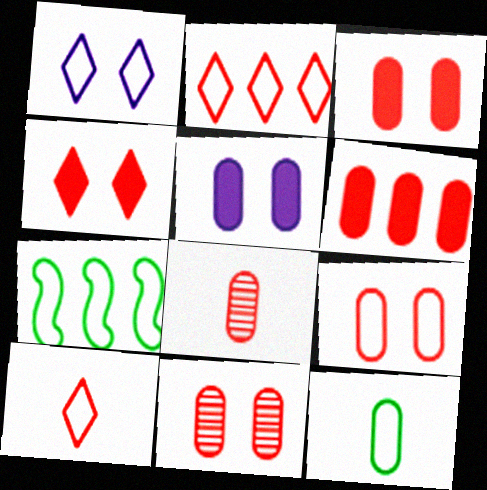[[3, 9, 11], 
[6, 8, 9]]